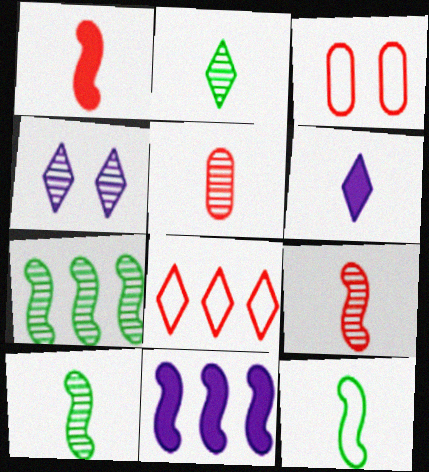[[2, 3, 11], 
[3, 6, 7], 
[4, 5, 7], 
[5, 6, 12]]